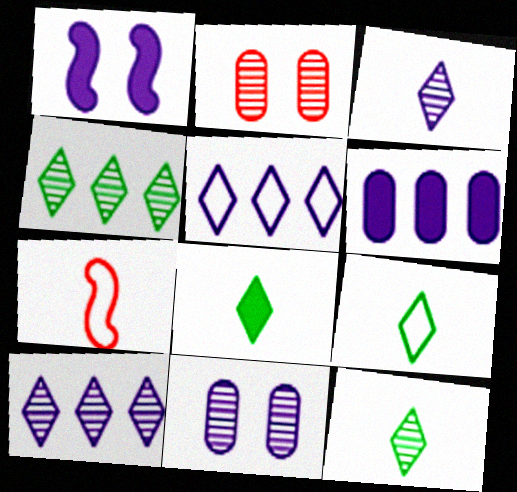[[8, 9, 12]]